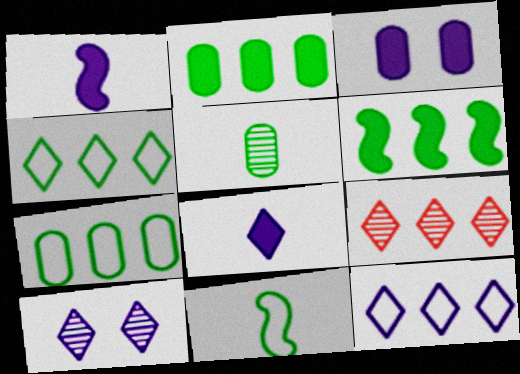[[3, 9, 11], 
[8, 10, 12]]